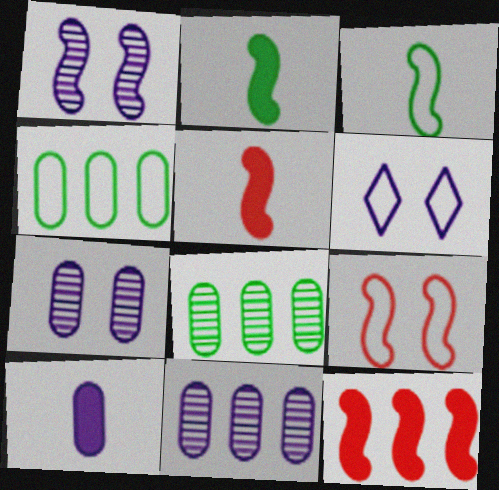[[1, 3, 12], 
[5, 6, 8]]